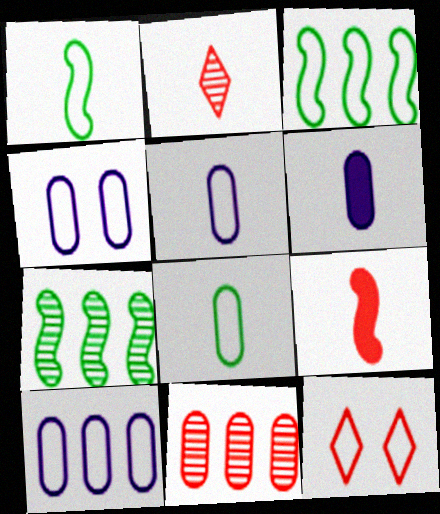[[1, 2, 6], 
[1, 10, 12], 
[3, 5, 12], 
[4, 5, 10], 
[6, 7, 12], 
[9, 11, 12]]